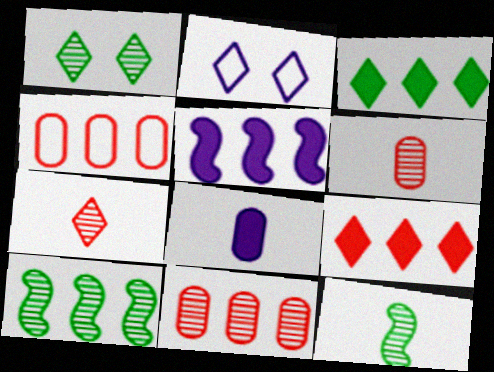[[2, 3, 7]]